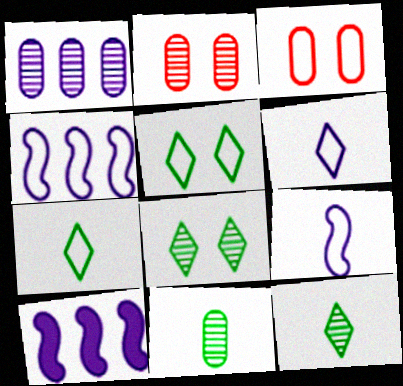[[1, 2, 11], 
[2, 7, 10], 
[3, 4, 7], 
[3, 10, 12]]